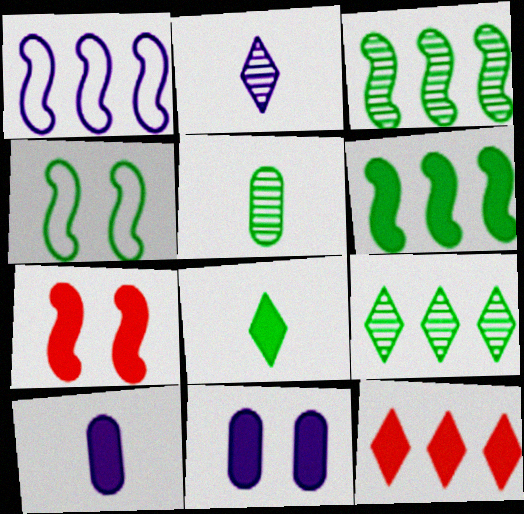[[1, 2, 11]]